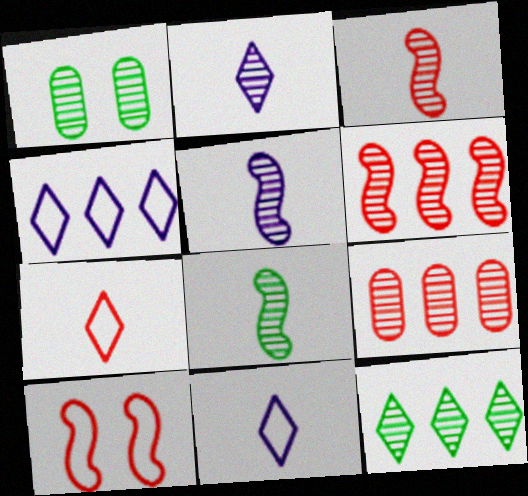[[1, 2, 6], 
[1, 8, 12], 
[3, 5, 8]]